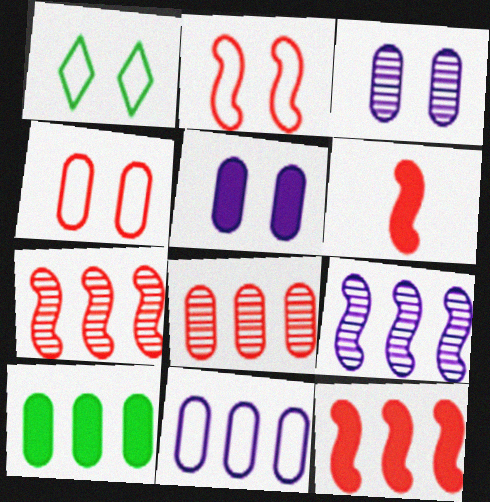[[2, 6, 7], 
[8, 10, 11]]